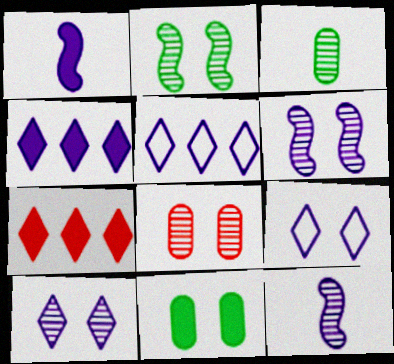[[1, 7, 11], 
[2, 8, 10]]